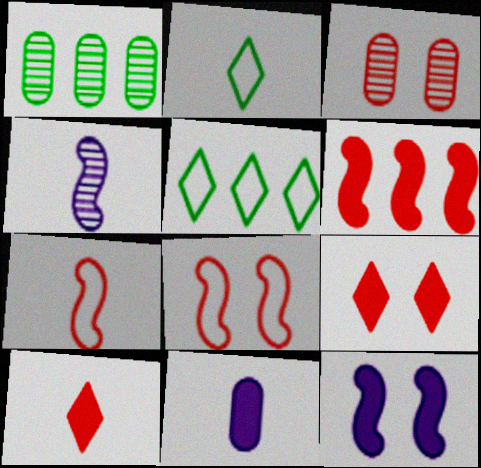[[3, 8, 9]]